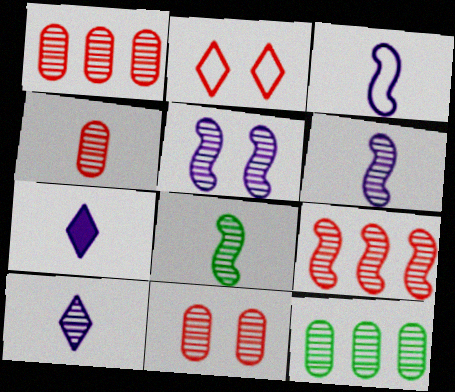[[1, 4, 11], 
[4, 8, 10], 
[5, 8, 9]]